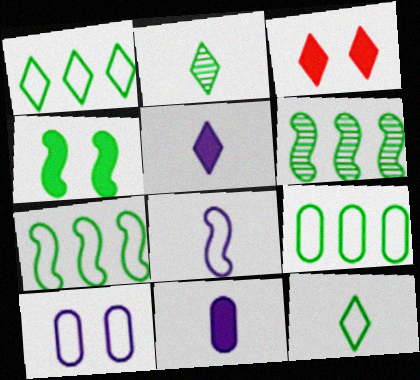[[1, 7, 9], 
[2, 4, 9]]